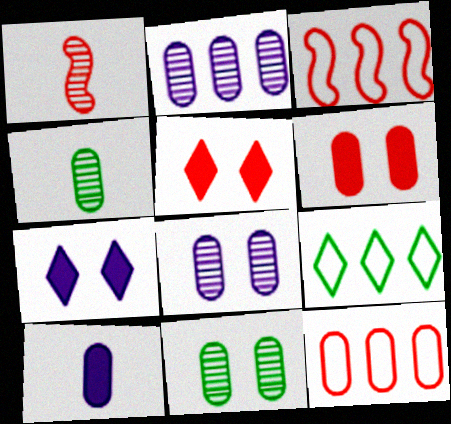[[1, 5, 12], 
[3, 4, 7], 
[10, 11, 12]]